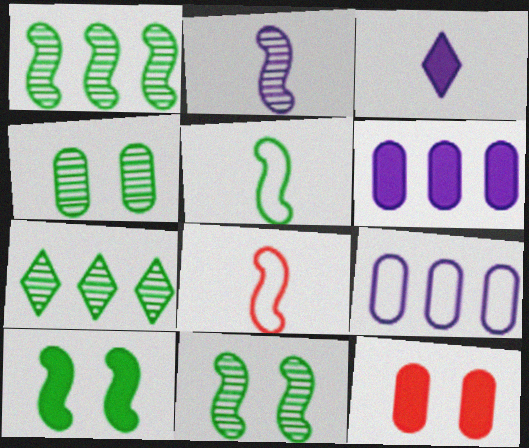[[1, 5, 10]]